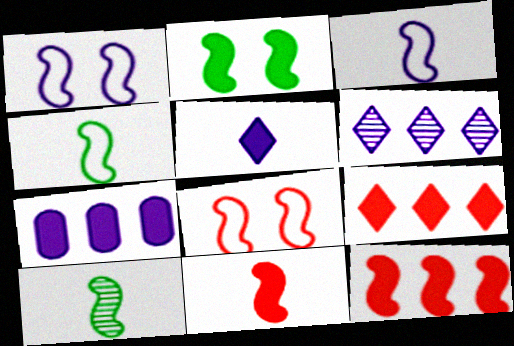[[1, 10, 12], 
[3, 10, 11]]